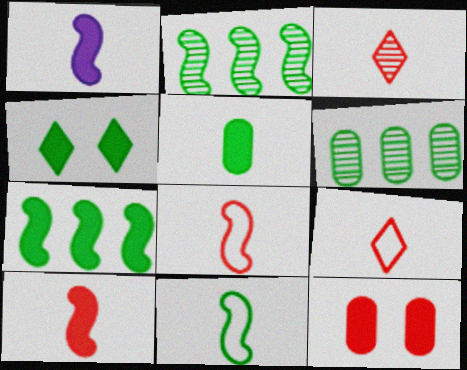[[4, 5, 7], 
[4, 6, 11]]